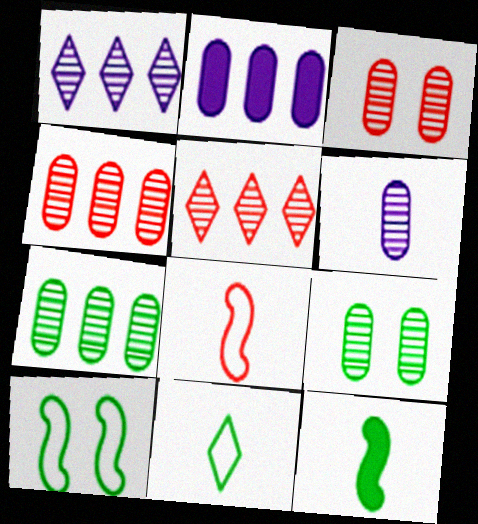[[3, 6, 7], 
[4, 6, 9]]